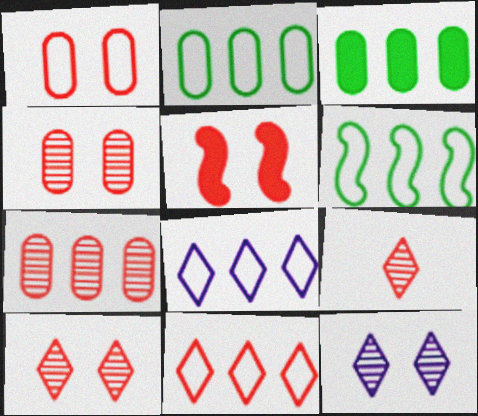[[1, 5, 10]]